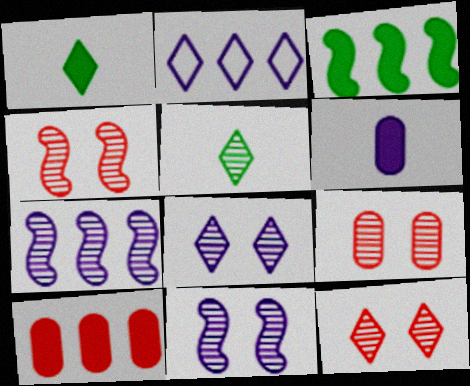[[1, 2, 12], 
[2, 6, 11], 
[4, 9, 12], 
[5, 7, 9]]